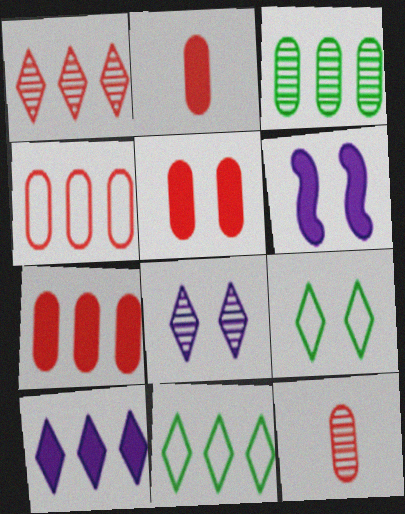[[1, 10, 11], 
[2, 5, 7], 
[4, 5, 12], 
[6, 11, 12]]